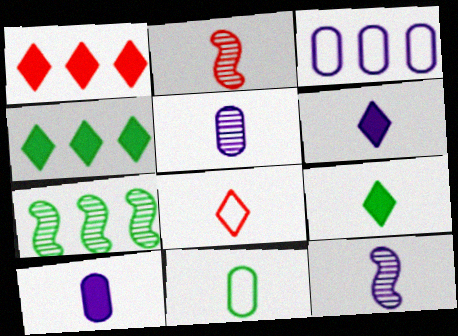[[1, 3, 7], 
[2, 6, 11]]